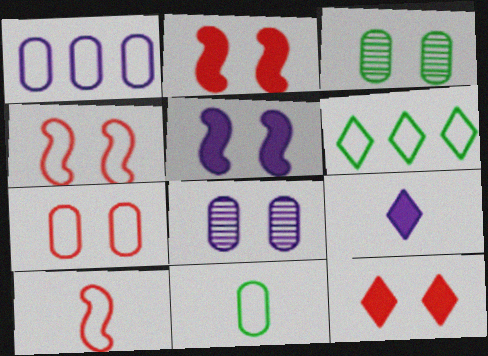[[1, 7, 11]]